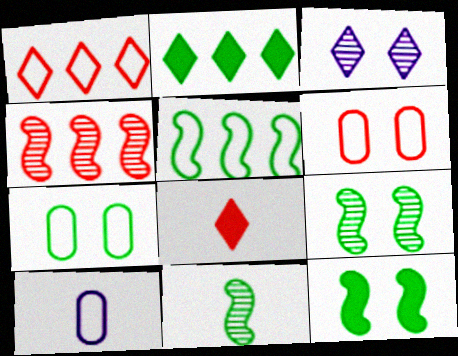[[2, 7, 11], 
[3, 6, 12], 
[4, 6, 8], 
[5, 11, 12], 
[8, 10, 11]]